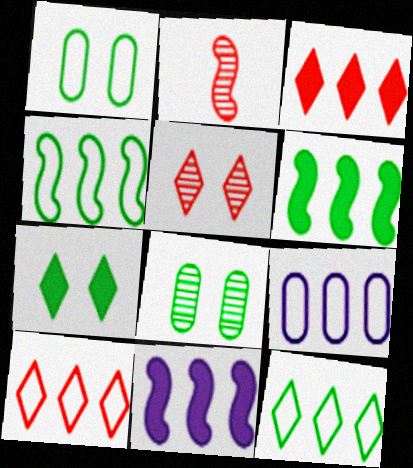[[2, 7, 9], 
[4, 9, 10]]